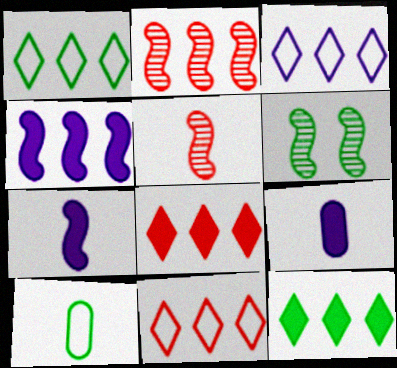[[1, 3, 11], 
[6, 9, 11], 
[6, 10, 12]]